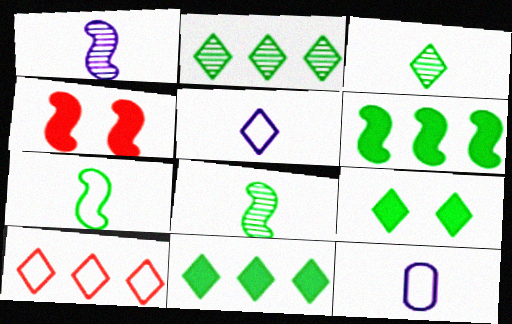[[2, 4, 12]]